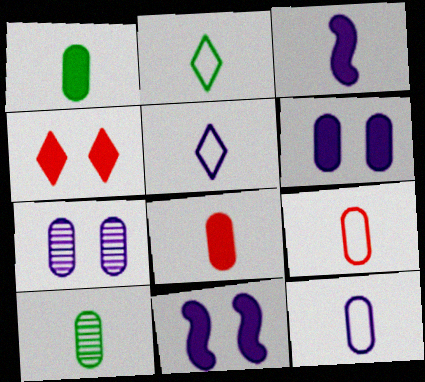[[8, 10, 12]]